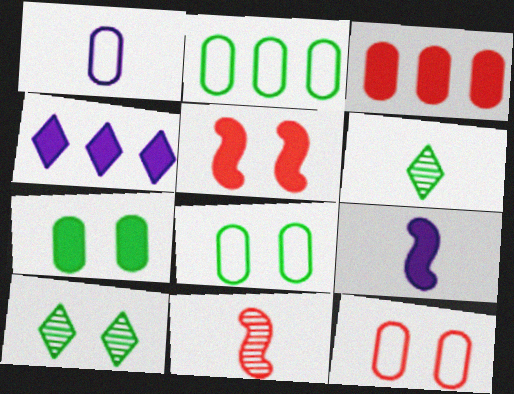[[1, 2, 12], 
[4, 8, 11]]